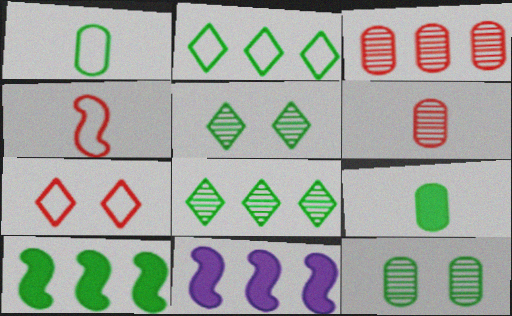[[1, 5, 10], 
[2, 3, 11]]